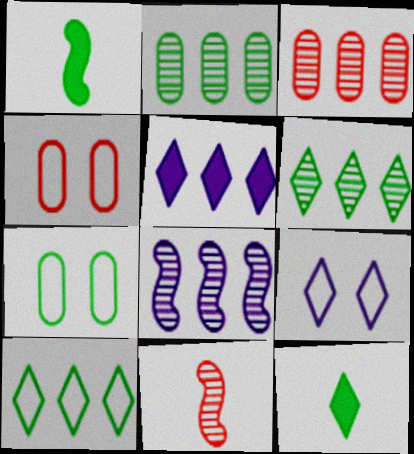[[1, 3, 9], 
[1, 6, 7], 
[3, 6, 8], 
[4, 8, 12], 
[5, 7, 11]]